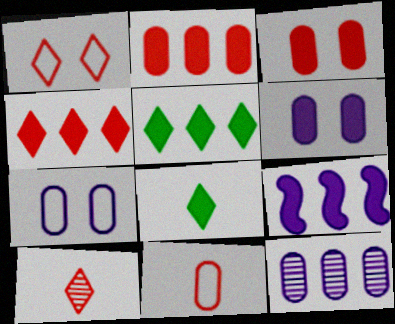[[1, 4, 10], 
[2, 5, 9], 
[3, 8, 9]]